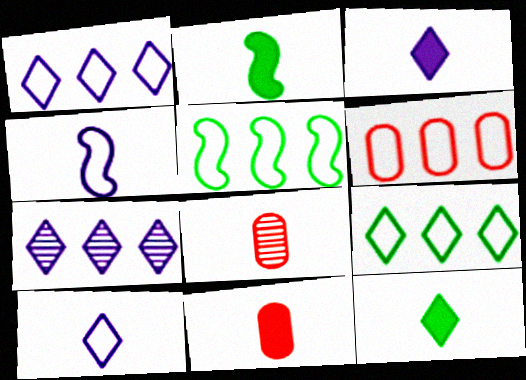[[1, 5, 6], 
[2, 3, 11], 
[2, 8, 10], 
[4, 8, 12]]